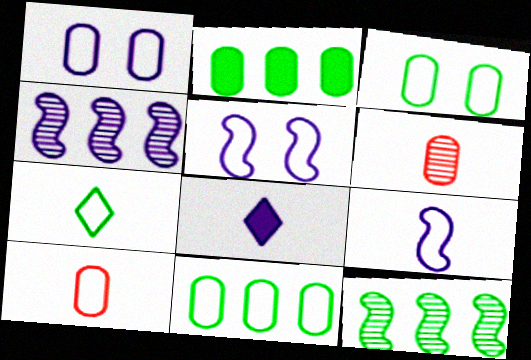[[1, 2, 6], 
[1, 4, 8], 
[1, 10, 11], 
[7, 9, 10]]